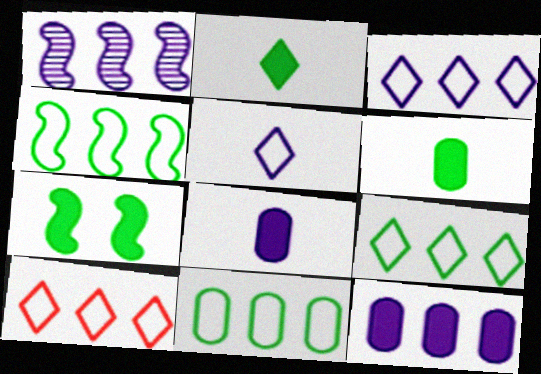[[1, 3, 12], 
[3, 9, 10], 
[4, 9, 11]]